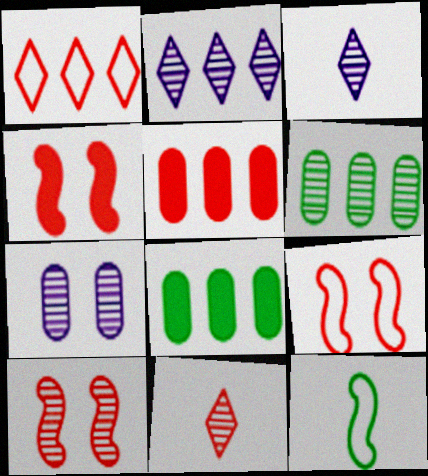[[3, 6, 10], 
[3, 8, 9], 
[4, 9, 10], 
[5, 9, 11]]